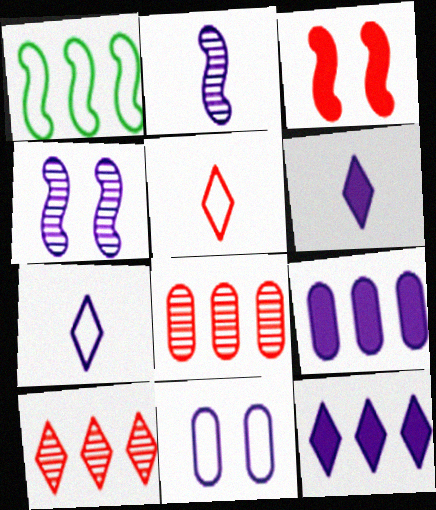[[1, 2, 3], 
[1, 5, 11], 
[1, 8, 12], 
[1, 9, 10], 
[2, 11, 12], 
[3, 5, 8], 
[4, 7, 9]]